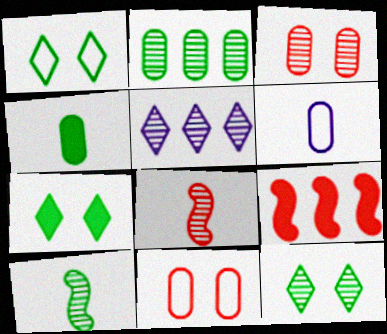[[1, 7, 12], 
[2, 10, 12], 
[3, 5, 10], 
[6, 9, 12]]